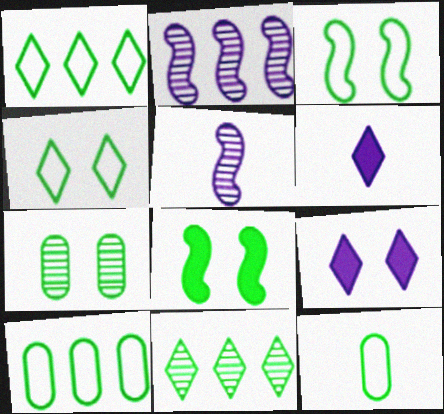[[1, 3, 12], 
[4, 7, 8], 
[8, 11, 12]]